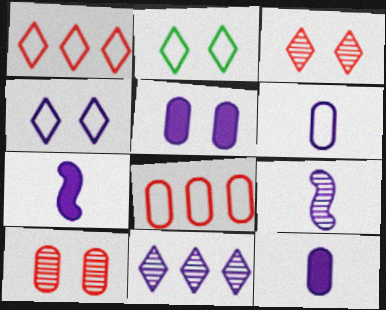[]